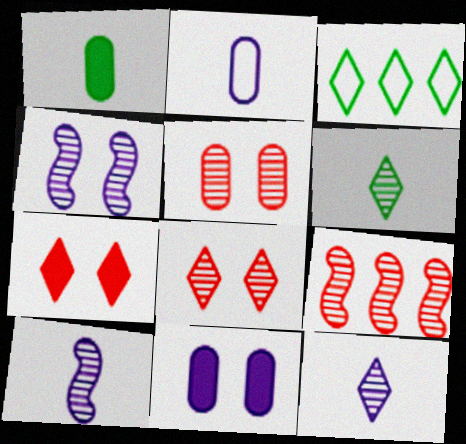[[3, 7, 12]]